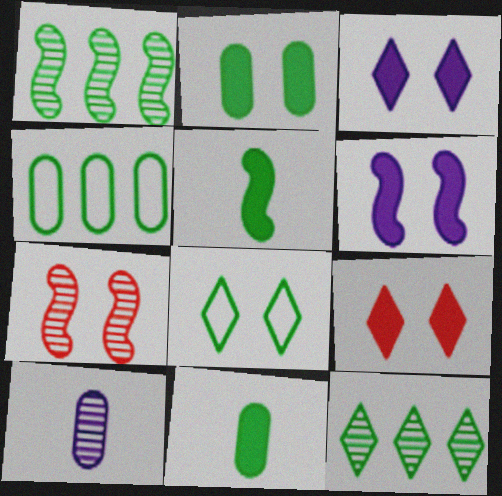[[1, 8, 11], 
[2, 6, 9], 
[7, 10, 12]]